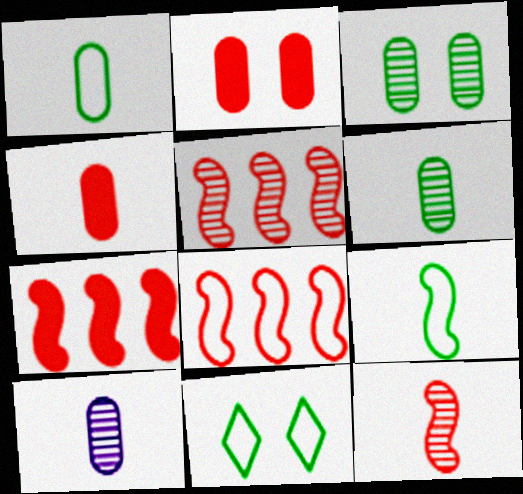[[1, 4, 10], 
[5, 7, 8], 
[7, 10, 11]]